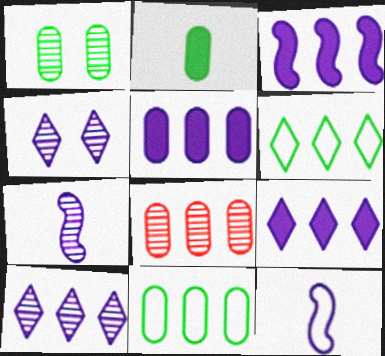[[1, 2, 11], 
[3, 5, 9], 
[3, 6, 8], 
[4, 5, 12], 
[5, 8, 11]]